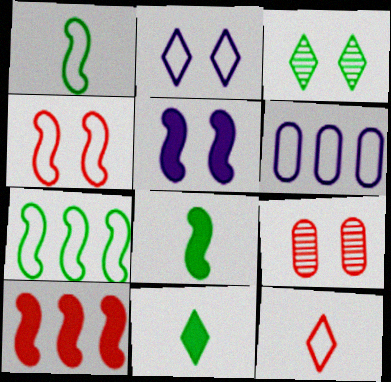[[5, 8, 10], 
[9, 10, 12]]